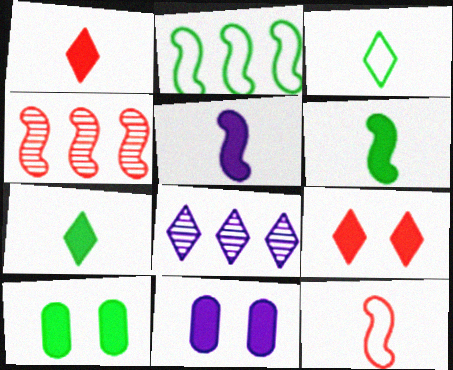[[3, 4, 11], 
[3, 8, 9], 
[8, 10, 12]]